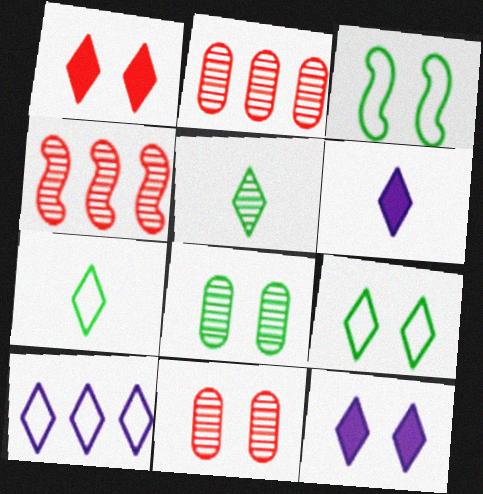[[1, 5, 10], 
[2, 3, 6], 
[3, 11, 12]]